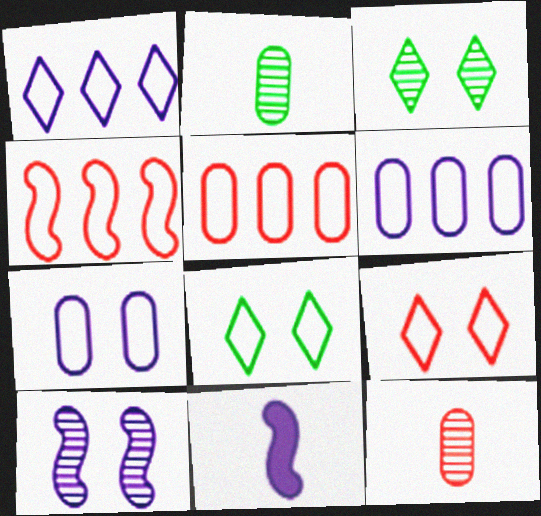[[3, 5, 11]]